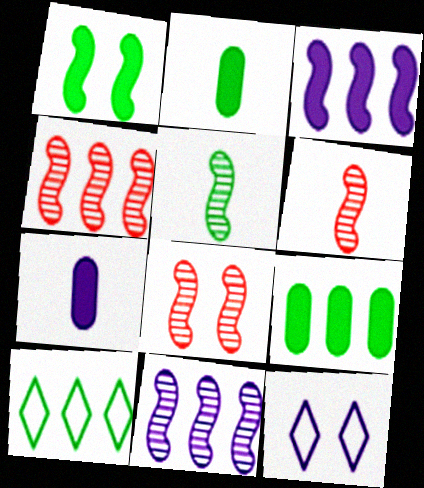[[2, 4, 12], 
[4, 6, 8], 
[5, 8, 11], 
[6, 9, 12], 
[7, 8, 10], 
[7, 11, 12]]